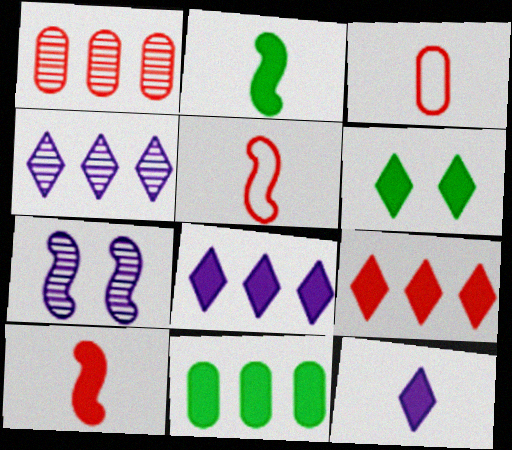[[2, 6, 11], 
[6, 9, 12]]